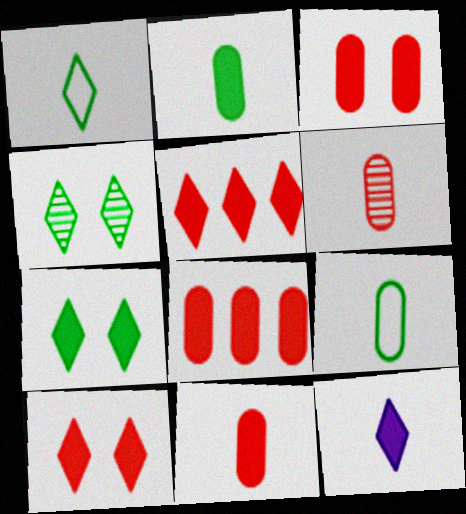[[3, 8, 11], 
[5, 7, 12]]